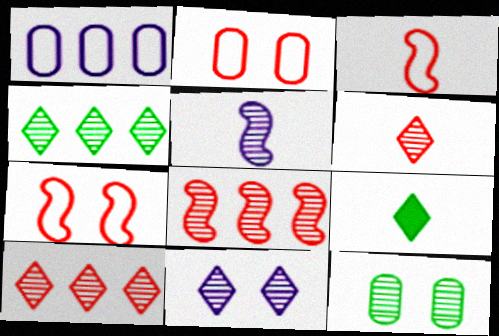[[4, 6, 11], 
[5, 10, 12]]